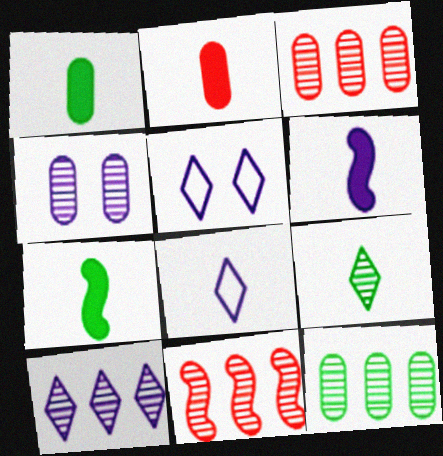[[1, 5, 11], 
[3, 5, 7], 
[4, 9, 11], 
[10, 11, 12]]